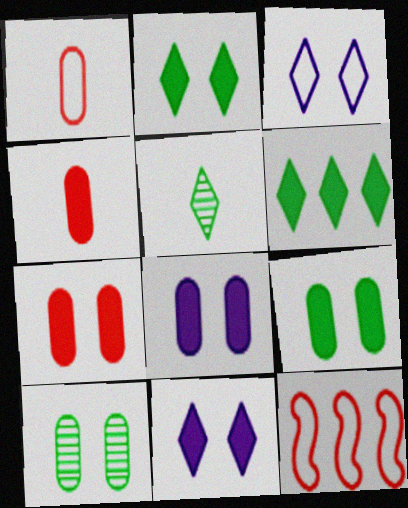[[5, 8, 12], 
[7, 8, 9]]